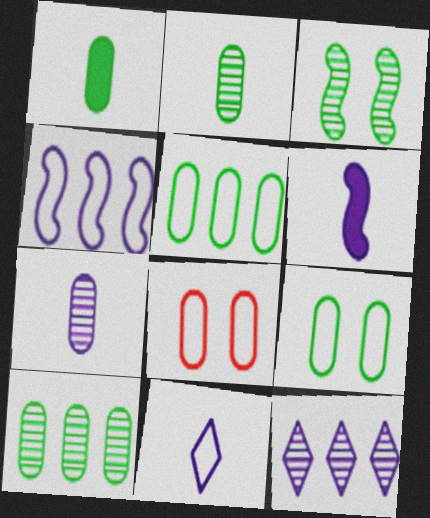[[1, 9, 10], 
[6, 7, 11]]